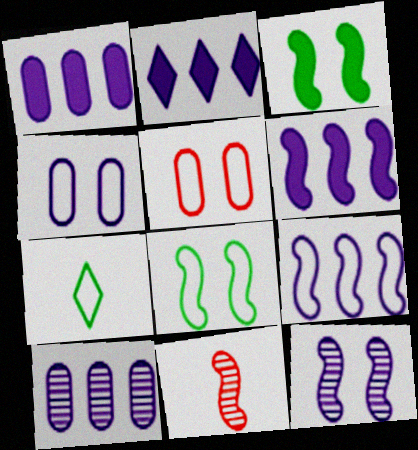[[1, 2, 6], 
[2, 9, 10], 
[3, 9, 11], 
[5, 7, 9], 
[6, 8, 11]]